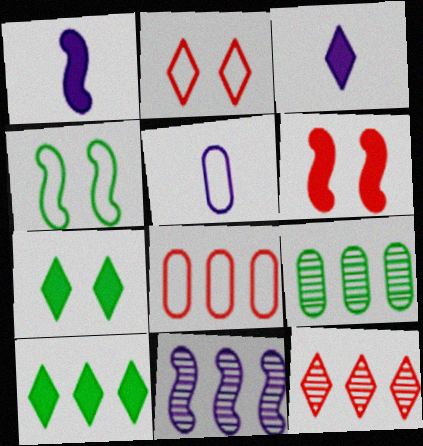[[1, 2, 9], 
[8, 10, 11], 
[9, 11, 12]]